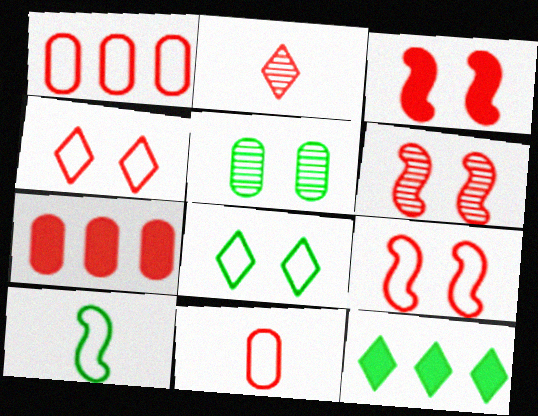[[1, 2, 3], 
[2, 7, 9], 
[3, 6, 9], 
[5, 10, 12]]